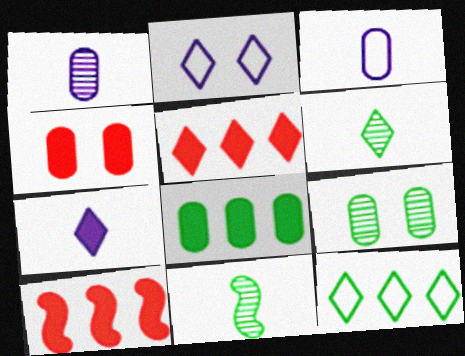[[2, 5, 6]]